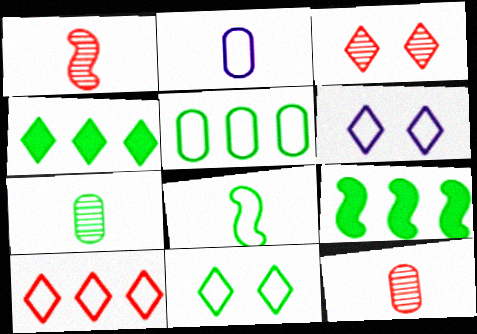[[2, 3, 9], 
[5, 8, 11], 
[6, 9, 12], 
[7, 9, 11]]